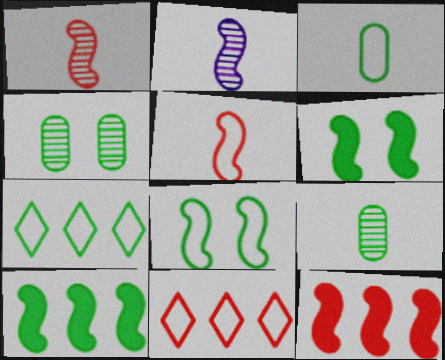[[2, 8, 12], 
[3, 7, 8], 
[6, 7, 9]]